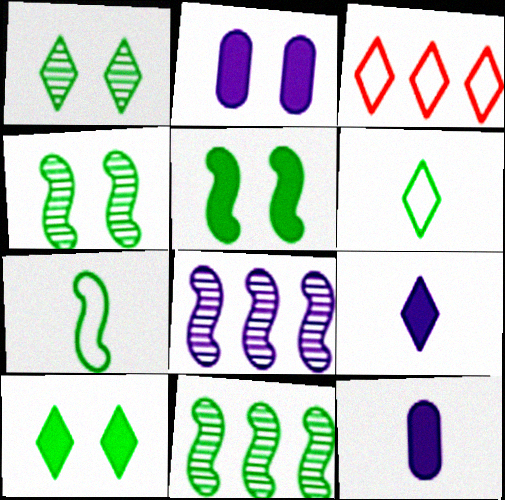[[1, 3, 9], 
[3, 4, 12], 
[5, 7, 11]]